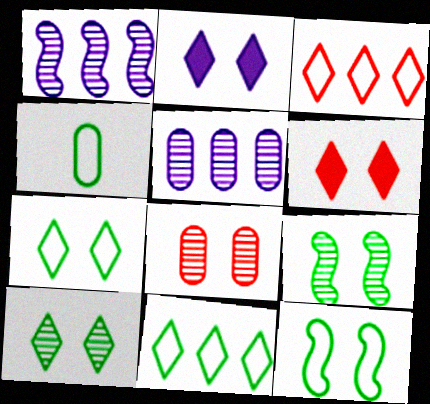[[1, 4, 6], 
[2, 8, 12], 
[4, 11, 12]]